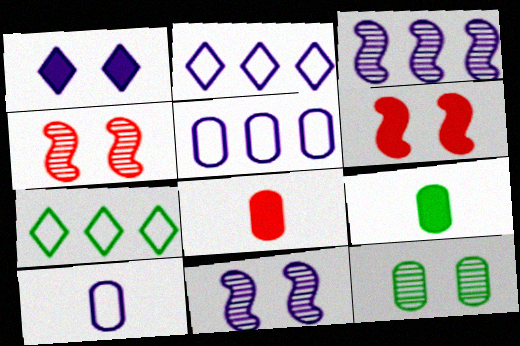[[1, 3, 10], 
[2, 4, 9], 
[5, 8, 12], 
[7, 8, 11]]